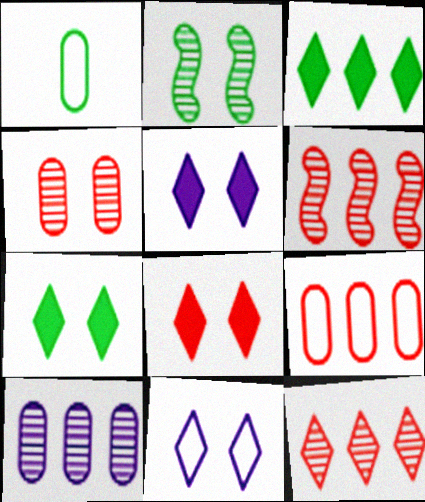[[1, 2, 3], 
[1, 5, 6], 
[5, 7, 8]]